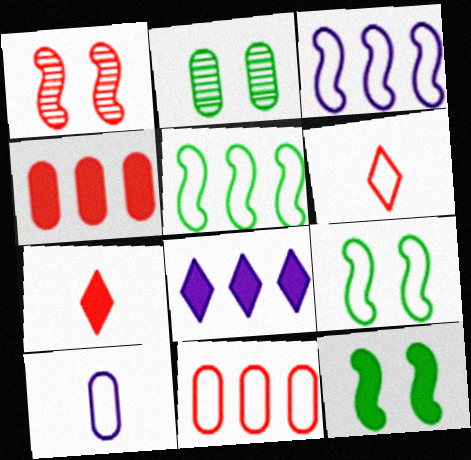[[1, 4, 6], 
[1, 7, 11], 
[2, 3, 7], 
[2, 4, 10]]